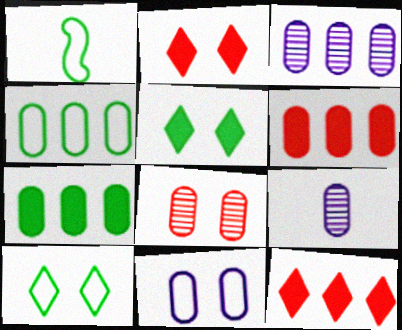[[1, 2, 3], 
[1, 4, 10], 
[3, 4, 6]]